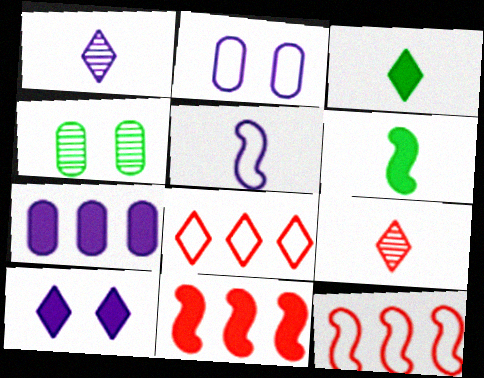[]